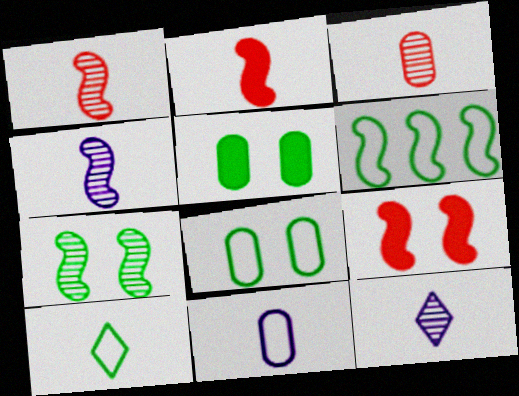[[4, 6, 9], 
[6, 8, 10]]